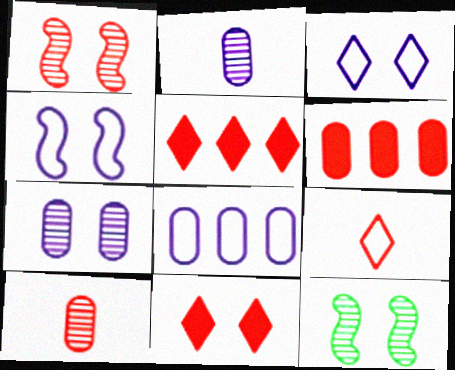[[1, 6, 9]]